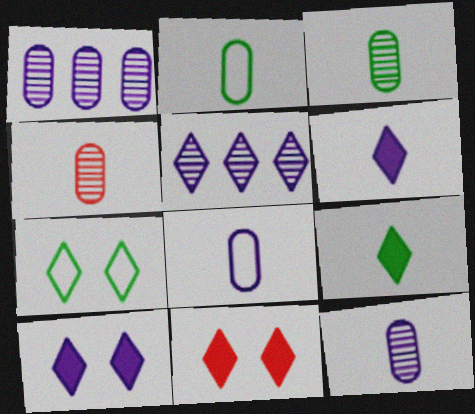[[3, 4, 12]]